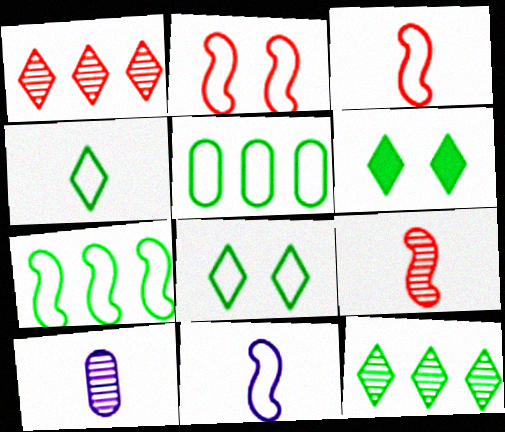[[2, 7, 11], 
[4, 6, 12]]